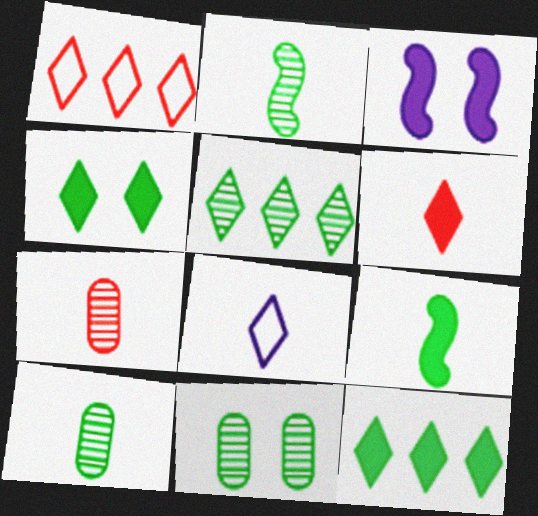[[1, 3, 10], 
[2, 5, 11], 
[7, 8, 9]]